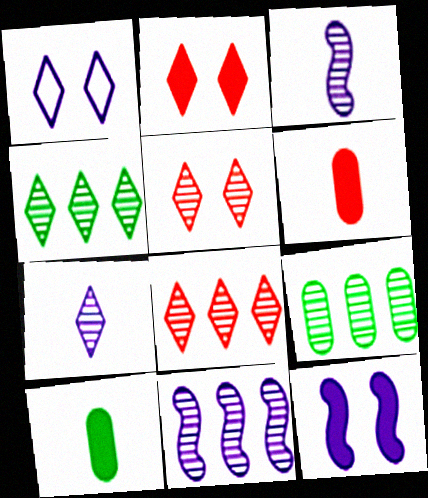[[3, 5, 9], 
[4, 5, 7], 
[8, 9, 11]]